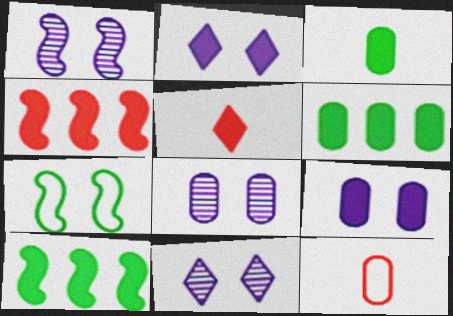[[1, 8, 11], 
[2, 3, 4], 
[5, 9, 10], 
[6, 8, 12], 
[10, 11, 12]]